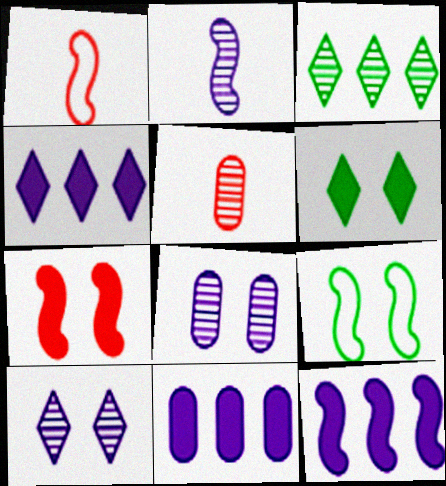[[4, 5, 9], 
[4, 11, 12]]